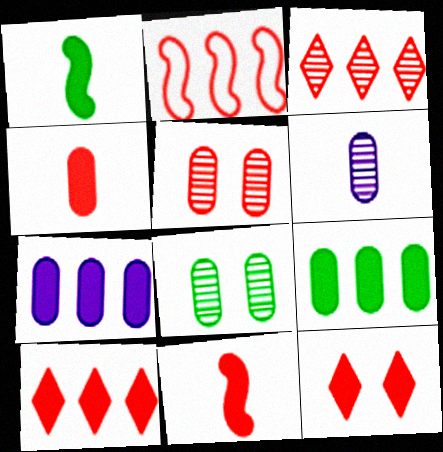[[1, 7, 12]]